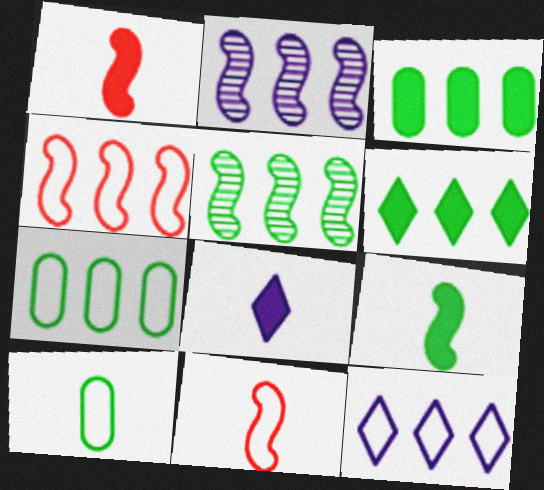[[4, 7, 12], 
[5, 6, 7]]